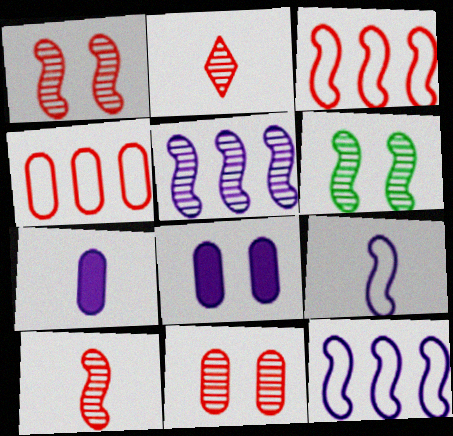[[5, 6, 10]]